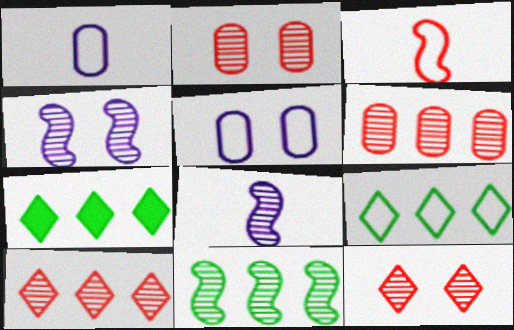[[3, 5, 9]]